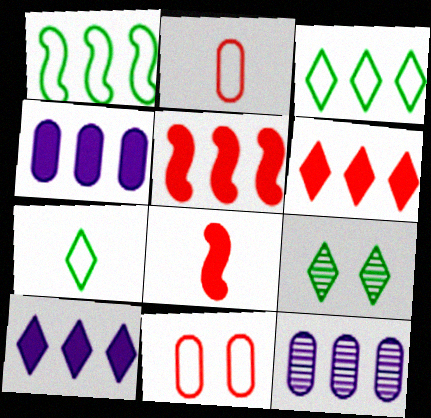[[1, 6, 12], 
[3, 5, 12]]